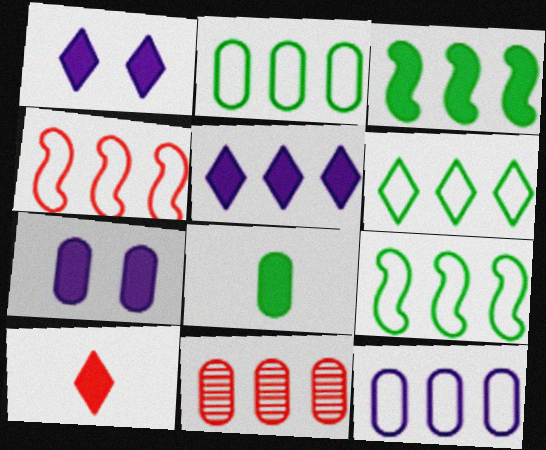[[2, 6, 9], 
[3, 7, 10], 
[4, 6, 12], 
[5, 9, 11]]